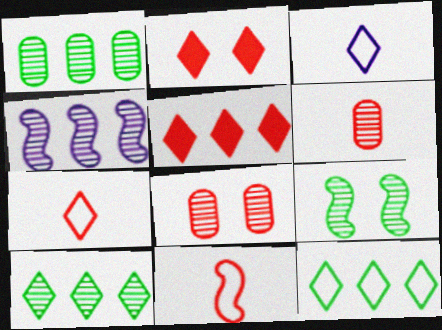[[2, 3, 10], 
[5, 8, 11]]